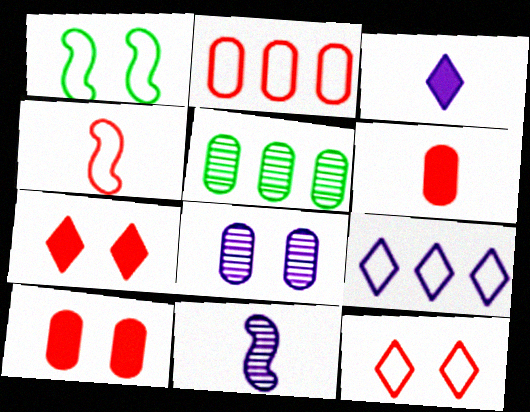[[1, 7, 8], 
[2, 4, 12]]